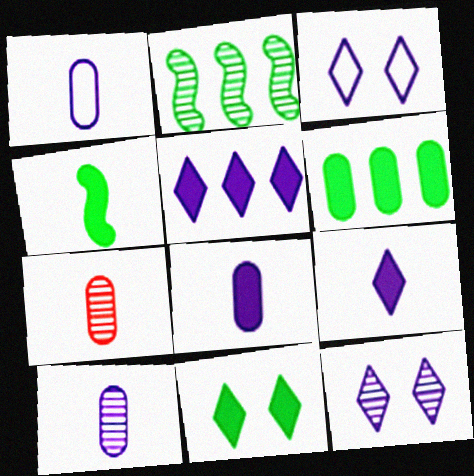[[1, 8, 10], 
[2, 7, 12], 
[4, 6, 11]]